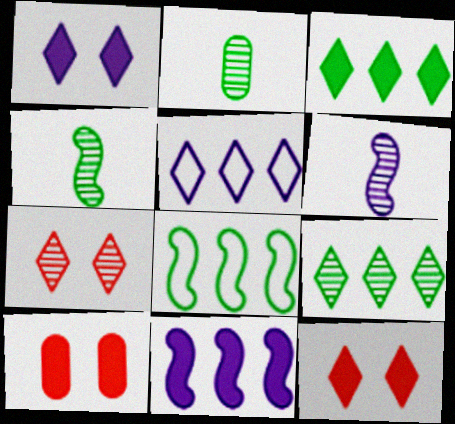[[4, 5, 10]]